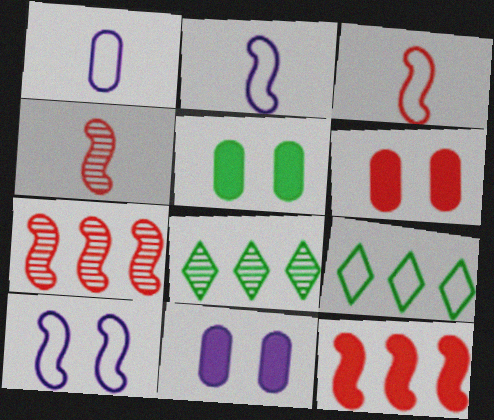[[2, 6, 8], 
[3, 8, 11], 
[4, 9, 11], 
[5, 6, 11]]